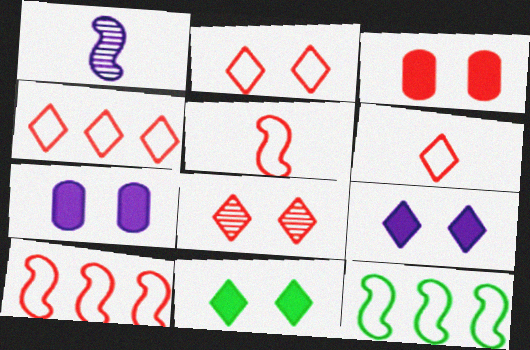[[2, 4, 6]]